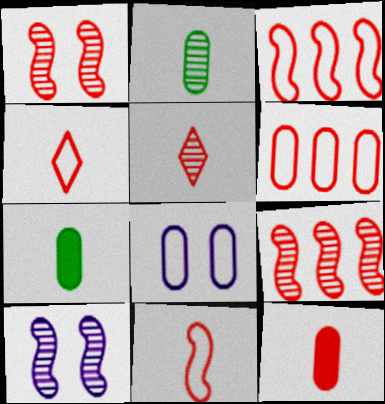[[5, 11, 12]]